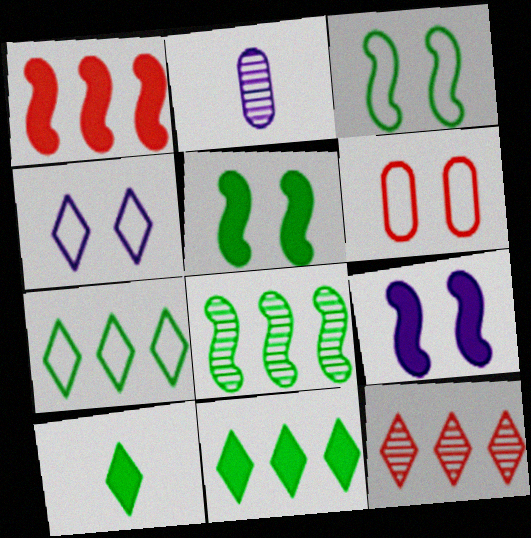[[3, 4, 6], 
[4, 10, 12]]